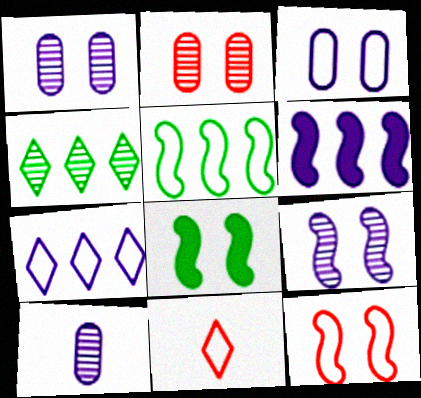[[3, 5, 11], 
[8, 9, 12]]